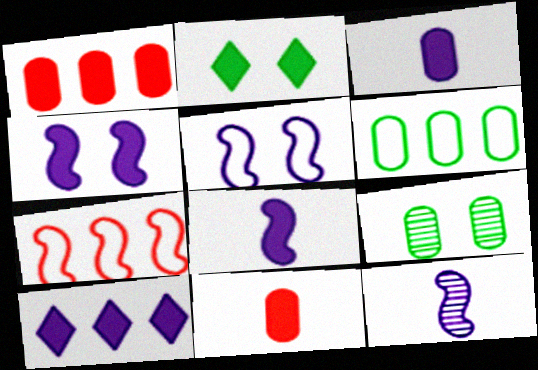[[1, 2, 8], 
[3, 4, 10]]